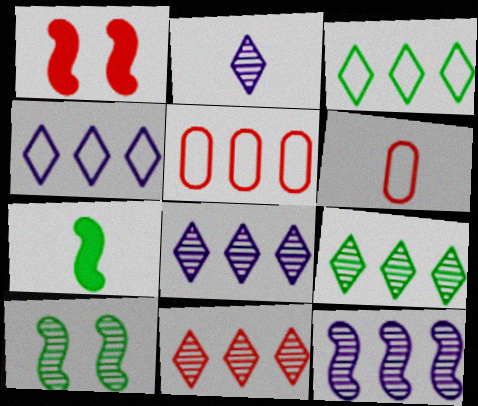[[1, 6, 11], 
[2, 6, 7], 
[8, 9, 11]]